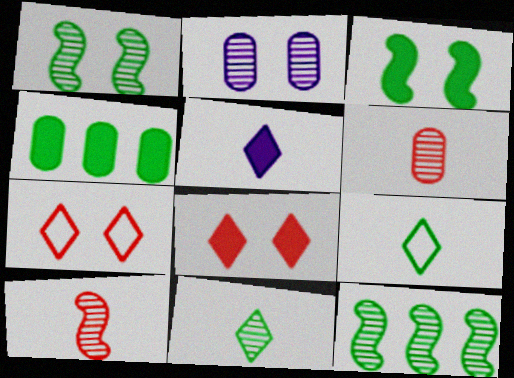[[1, 4, 9], 
[2, 3, 7]]